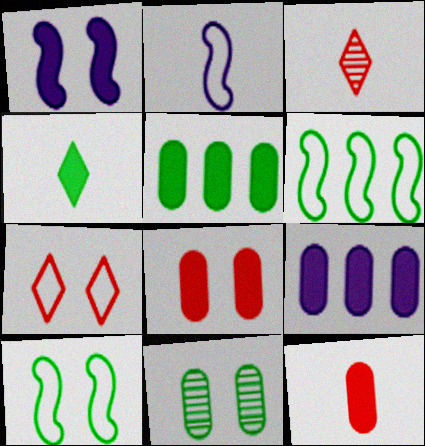[[1, 7, 11], 
[3, 9, 10], 
[4, 6, 11]]